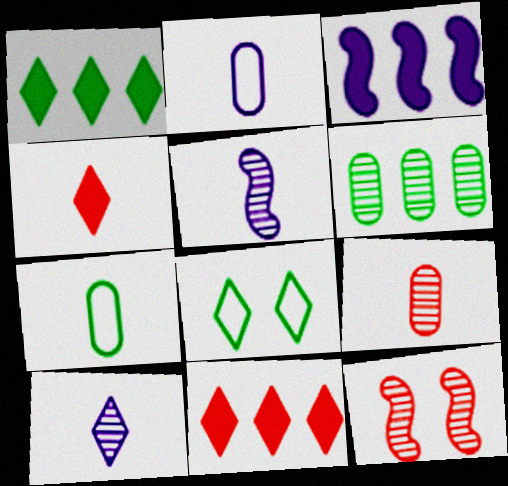[[1, 2, 12], 
[3, 8, 9], 
[4, 5, 7], 
[6, 10, 12], 
[8, 10, 11]]